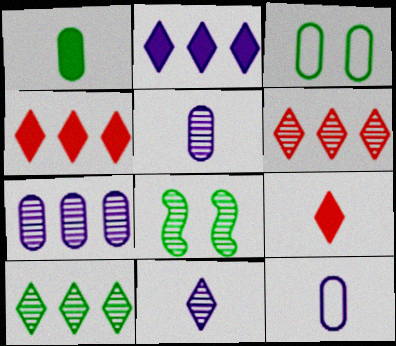[[4, 8, 12], 
[5, 6, 8]]